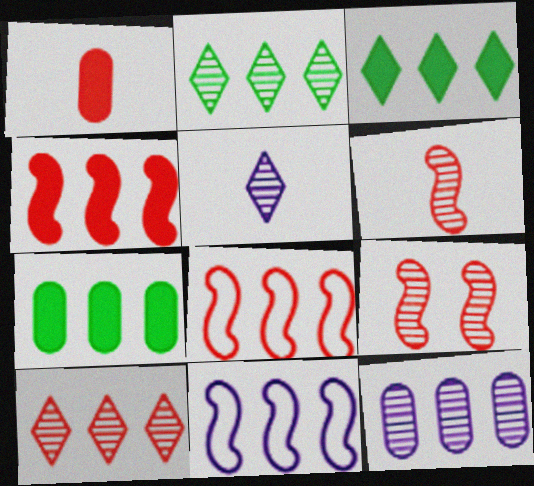[[3, 8, 12], 
[7, 10, 11]]